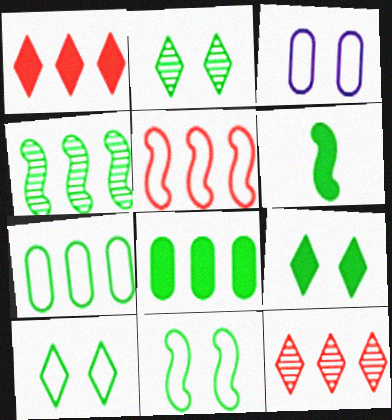[[2, 6, 7], 
[2, 9, 10], 
[3, 6, 12], 
[4, 6, 11], 
[6, 8, 9]]